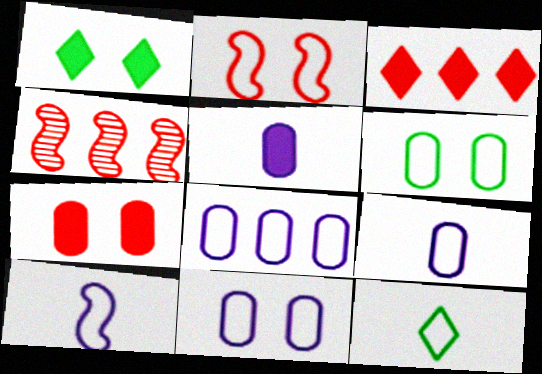[[1, 4, 9], 
[2, 8, 12], 
[8, 9, 11]]